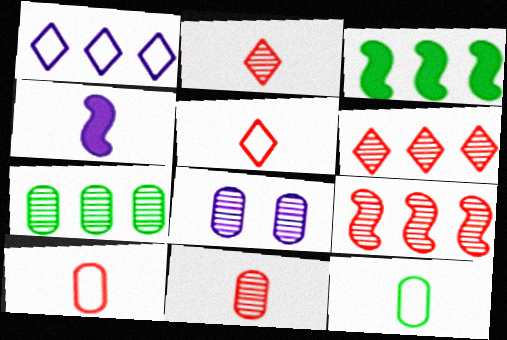[[1, 4, 8], 
[2, 4, 12], 
[3, 5, 8], 
[7, 8, 11]]